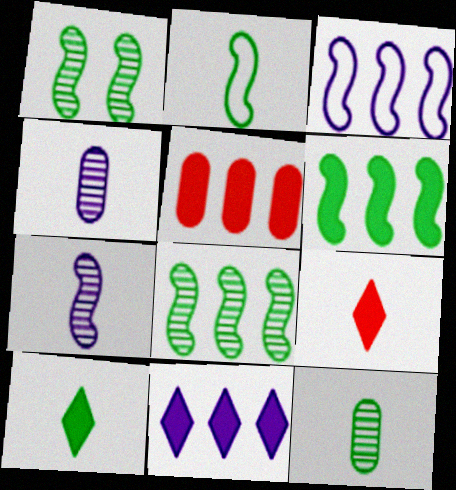[[1, 2, 6], 
[2, 4, 9], 
[2, 10, 12], 
[5, 6, 11]]